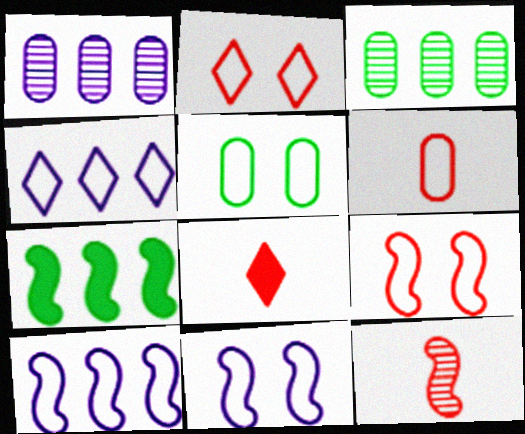[[2, 5, 11], 
[3, 8, 11], 
[6, 8, 12], 
[7, 11, 12]]